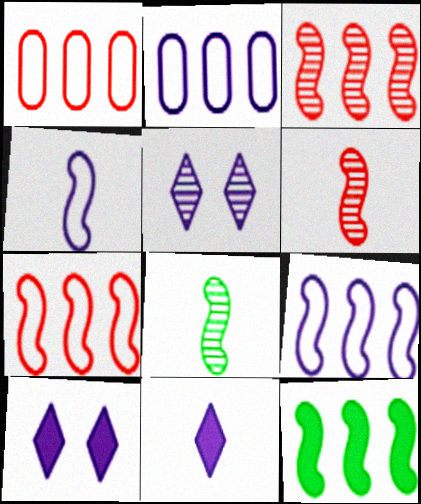[[1, 8, 10], 
[3, 9, 12]]